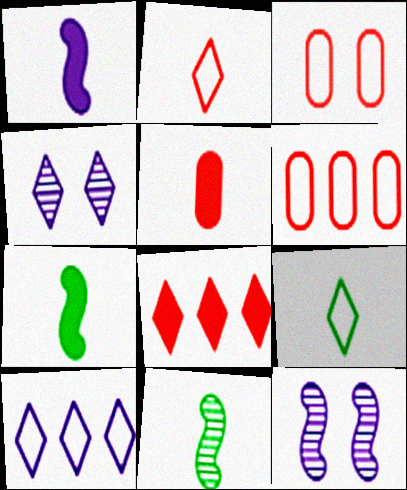[[4, 6, 7], 
[4, 8, 9]]